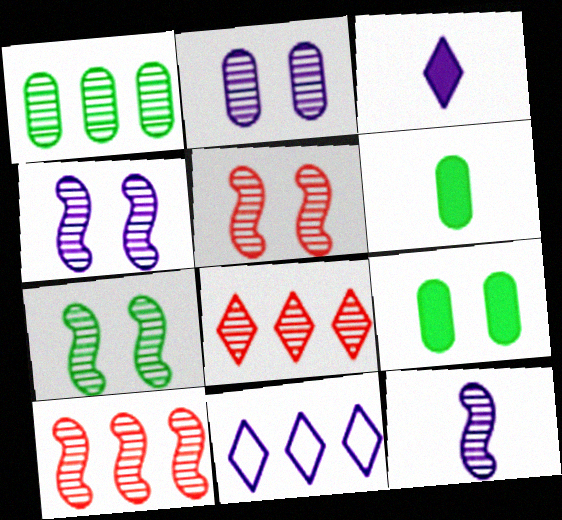[[4, 5, 7], 
[5, 6, 11], 
[7, 10, 12]]